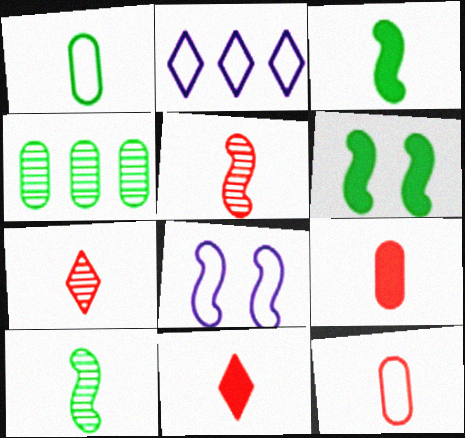[[4, 8, 11], 
[5, 11, 12]]